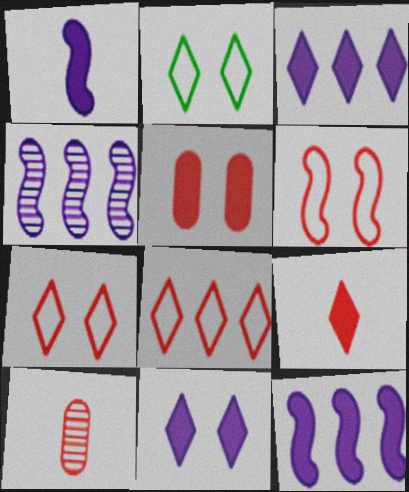[[2, 10, 12]]